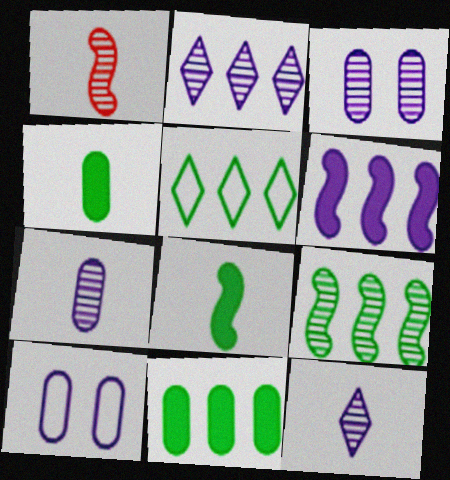[[5, 9, 11], 
[6, 10, 12]]